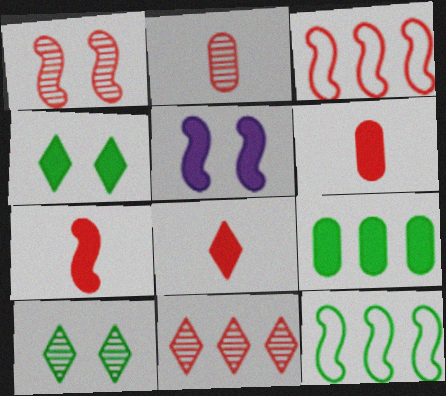[[1, 2, 11], 
[1, 3, 7], 
[5, 8, 9], 
[6, 7, 8]]